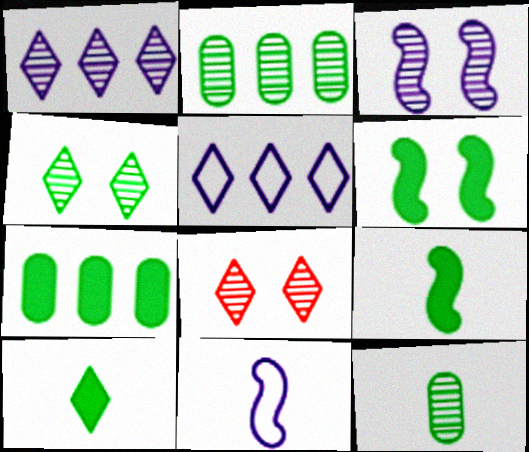[[5, 8, 10], 
[6, 7, 10], 
[7, 8, 11]]